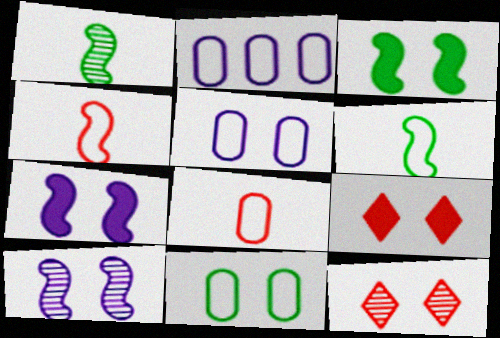[[1, 2, 9], 
[2, 8, 11], 
[3, 5, 12], 
[7, 11, 12], 
[9, 10, 11]]